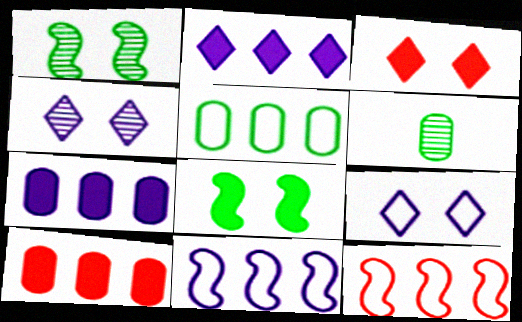[[3, 6, 11]]